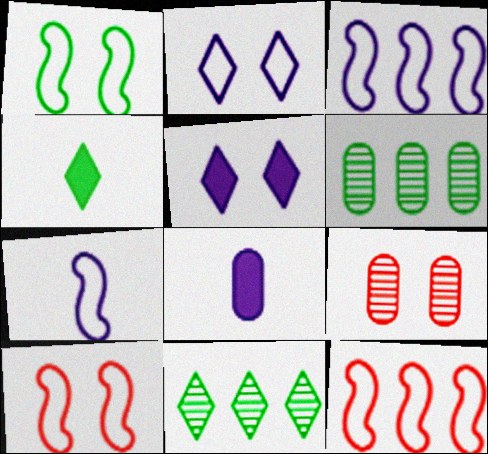[[1, 4, 6], 
[1, 5, 9], 
[1, 7, 12], 
[3, 4, 9], 
[8, 10, 11]]